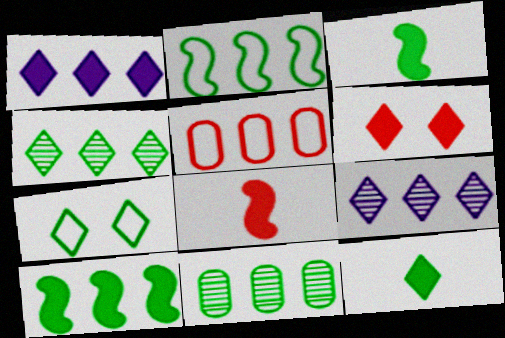[[1, 6, 12], 
[3, 7, 11], 
[4, 7, 12], 
[5, 9, 10]]